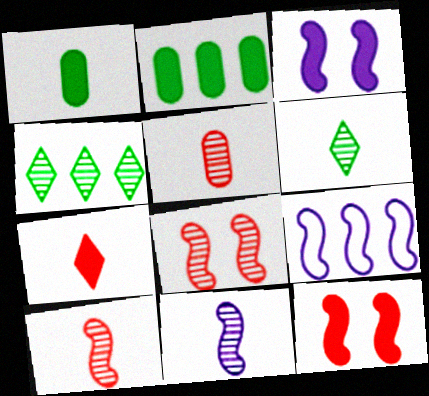[[2, 3, 7], 
[3, 9, 11], 
[5, 6, 11]]